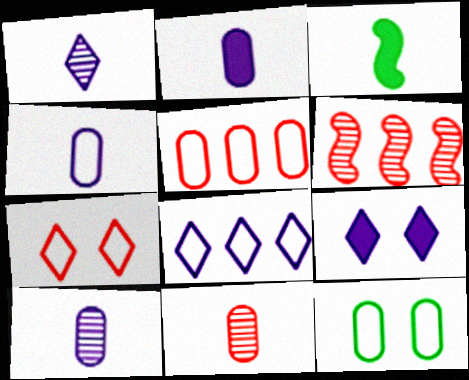[[1, 8, 9], 
[2, 4, 10], 
[4, 5, 12]]